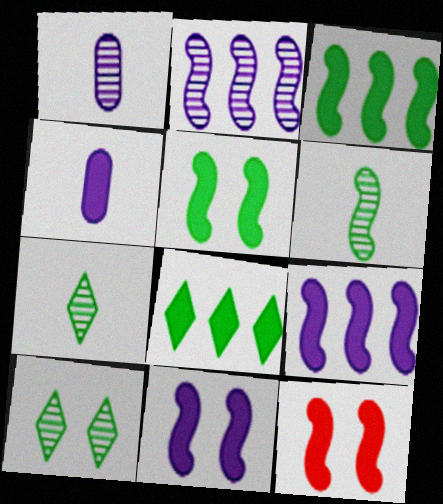[[4, 8, 12], 
[5, 11, 12]]